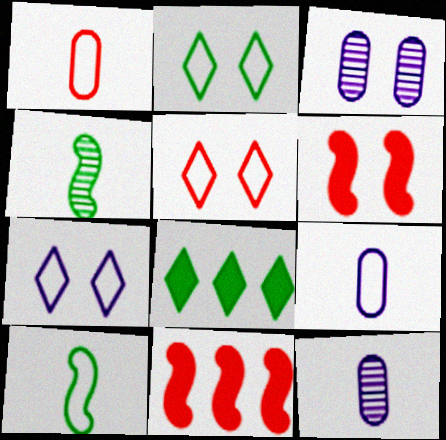[[2, 3, 6], 
[2, 5, 7], 
[2, 11, 12]]